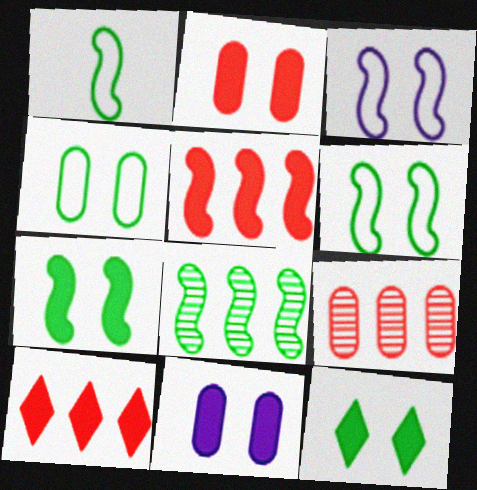[[1, 7, 8]]